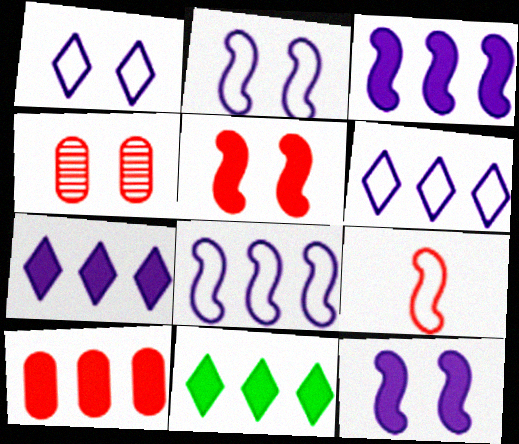[[3, 10, 11]]